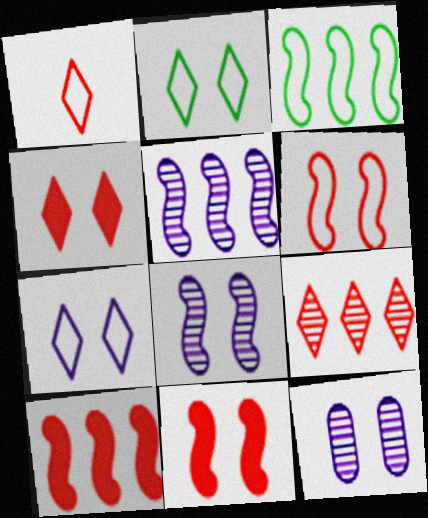[[1, 4, 9], 
[2, 11, 12], 
[3, 5, 10]]